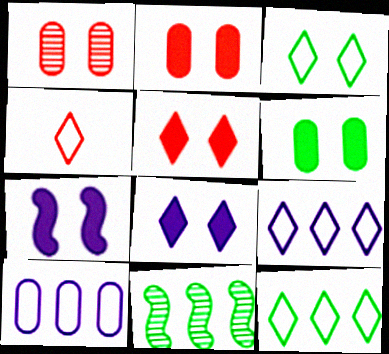[[1, 3, 7], 
[3, 4, 9], 
[5, 6, 7]]